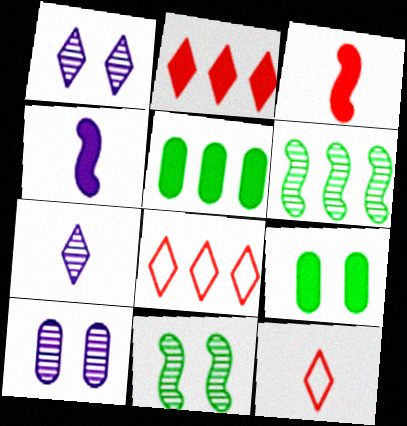[[2, 4, 9]]